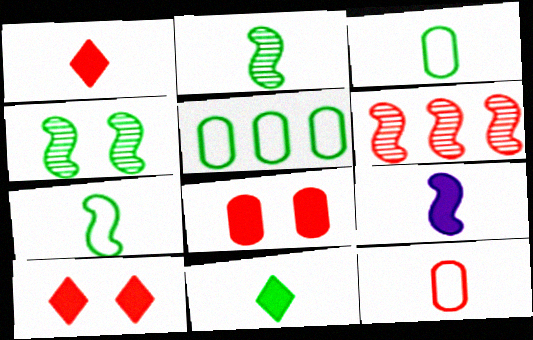[[2, 3, 11], 
[4, 5, 11], 
[6, 10, 12]]